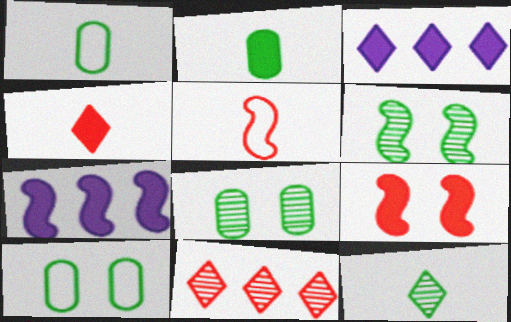[[2, 3, 9], 
[3, 5, 8], 
[5, 6, 7]]